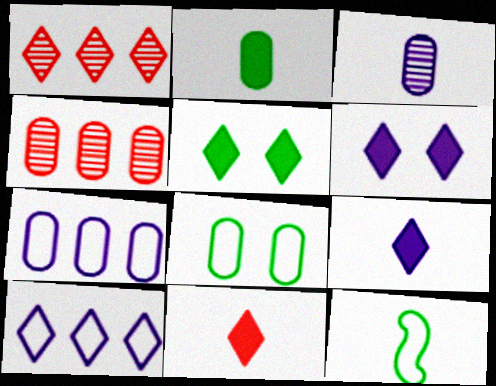[[3, 11, 12], 
[4, 6, 12]]